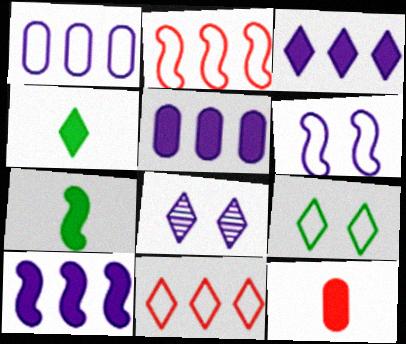[[3, 5, 10], 
[4, 8, 11]]